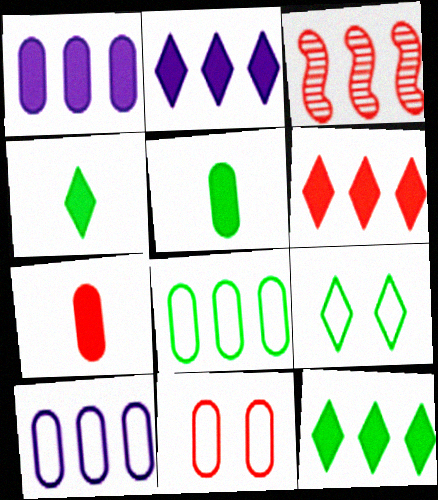[[2, 3, 8], 
[2, 6, 12], 
[3, 10, 12]]